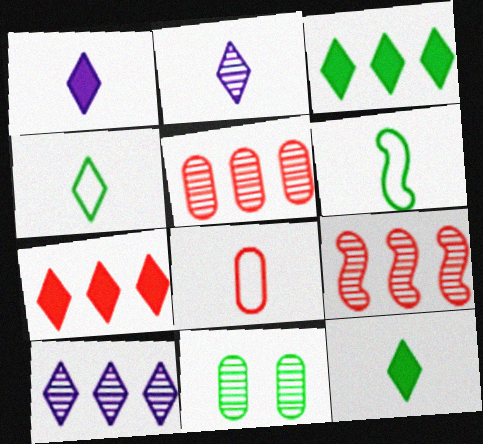[[2, 9, 11], 
[3, 6, 11]]